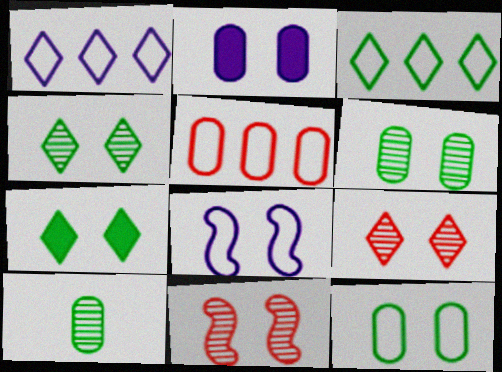[[2, 5, 10]]